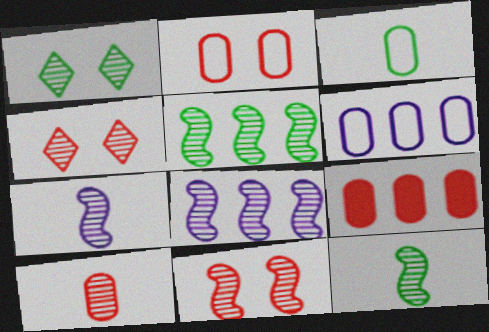[[1, 8, 10], 
[2, 3, 6], 
[2, 9, 10], 
[5, 7, 11], 
[8, 11, 12]]